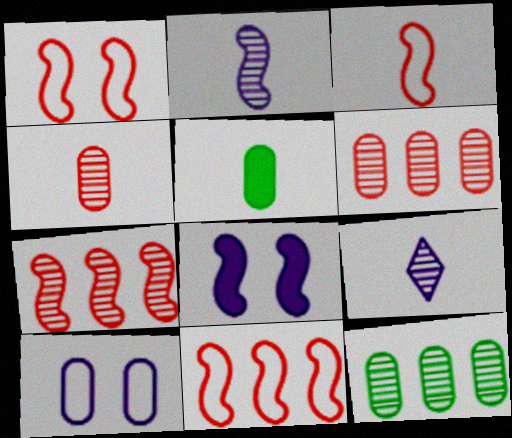[[1, 3, 11], 
[3, 5, 9], 
[5, 6, 10]]